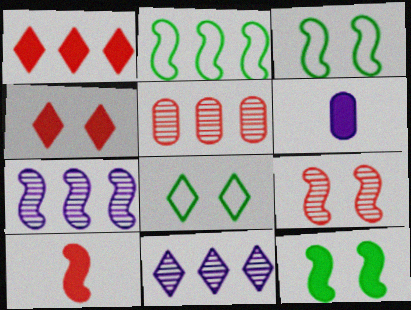[[1, 6, 12], 
[3, 7, 10]]